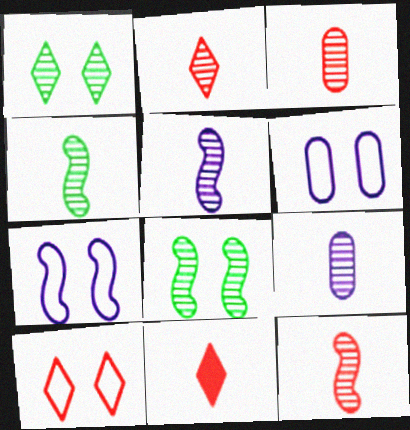[[2, 3, 12], 
[2, 4, 9], 
[4, 5, 12]]